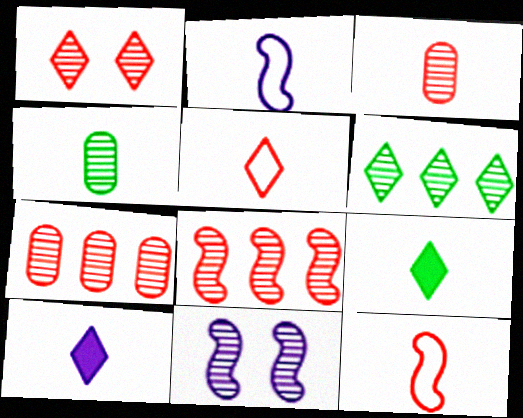[[1, 3, 8], 
[2, 3, 9], 
[3, 6, 11], 
[4, 10, 12]]